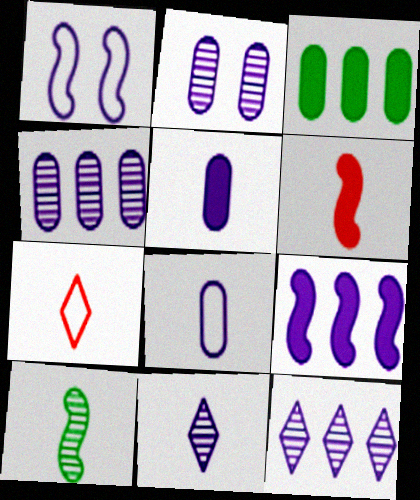[[1, 5, 12], 
[5, 7, 10]]